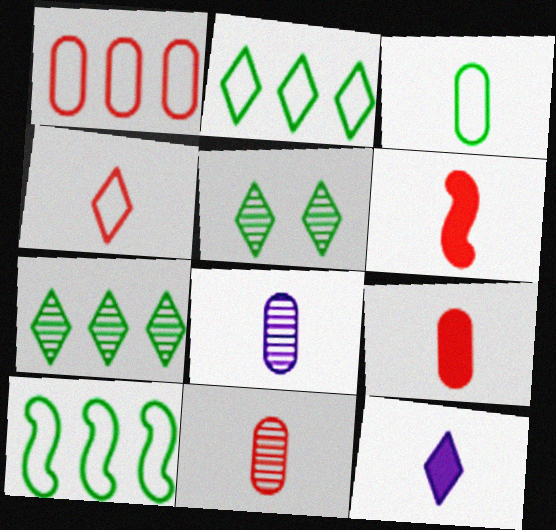[[3, 8, 9], 
[4, 6, 11]]